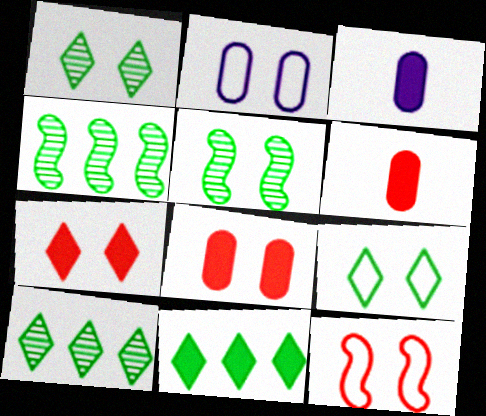[[2, 5, 7], 
[2, 9, 12], 
[3, 10, 12]]